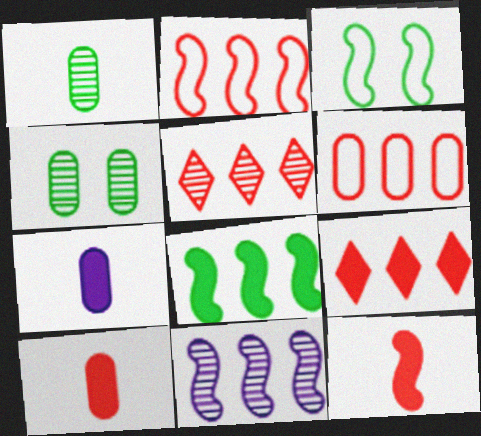[[2, 8, 11], 
[3, 5, 7], 
[3, 11, 12], 
[4, 6, 7]]